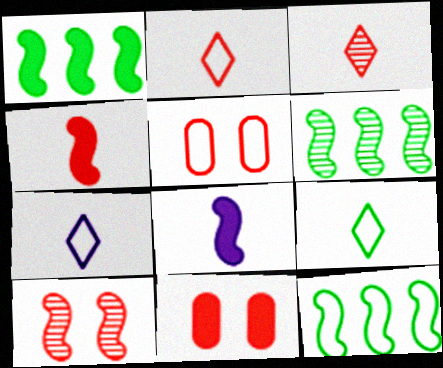[[1, 6, 12], 
[2, 7, 9], 
[5, 7, 12], 
[6, 7, 11], 
[8, 10, 12]]